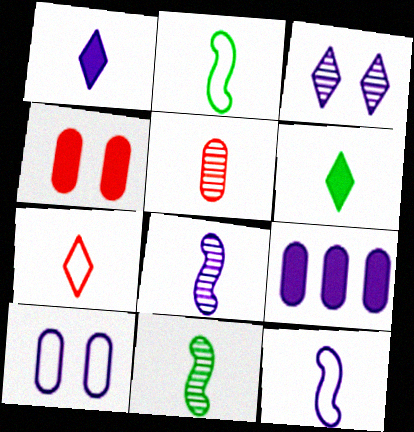[[1, 2, 5], 
[3, 9, 12], 
[5, 6, 12]]